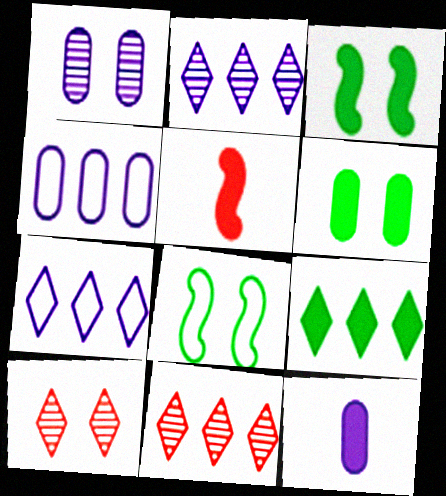[[1, 4, 12], 
[7, 9, 11], 
[8, 11, 12]]